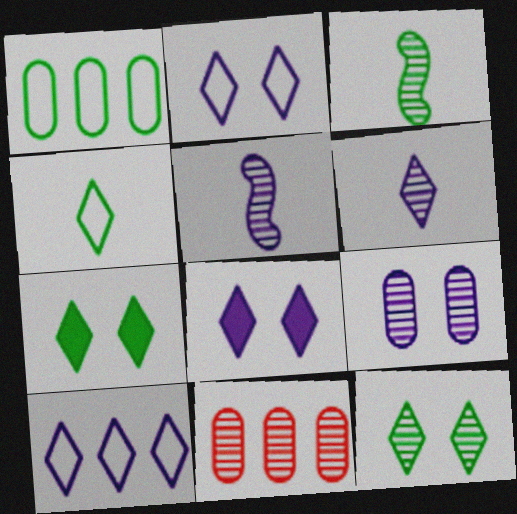[[1, 3, 7], 
[5, 11, 12], 
[6, 8, 10]]